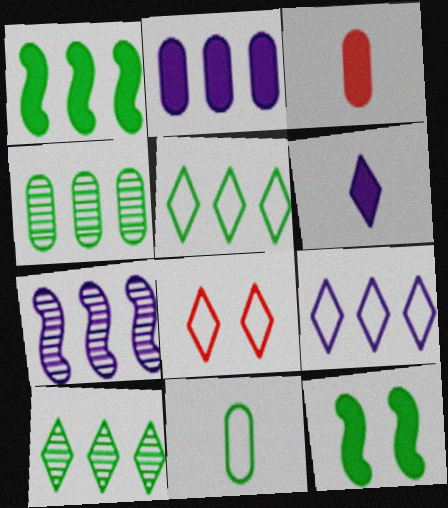[[1, 4, 5], 
[2, 7, 9], 
[6, 8, 10], 
[10, 11, 12]]